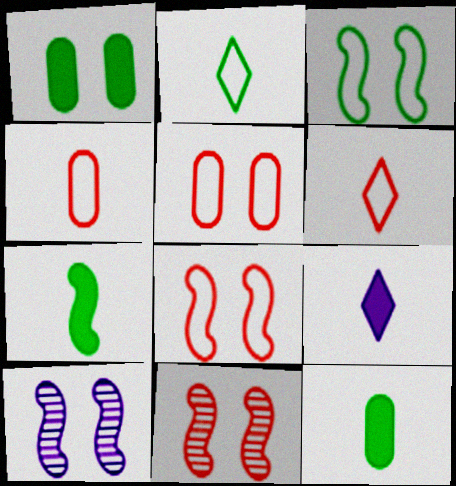[]